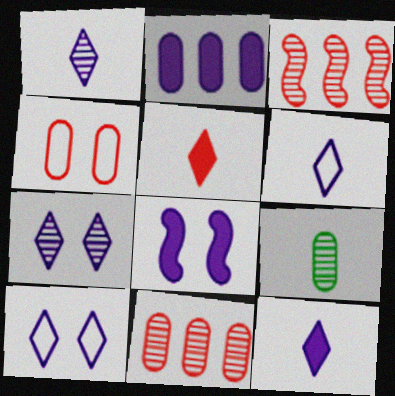[[1, 6, 12], 
[2, 4, 9], 
[2, 8, 12], 
[3, 4, 5], 
[3, 7, 9]]